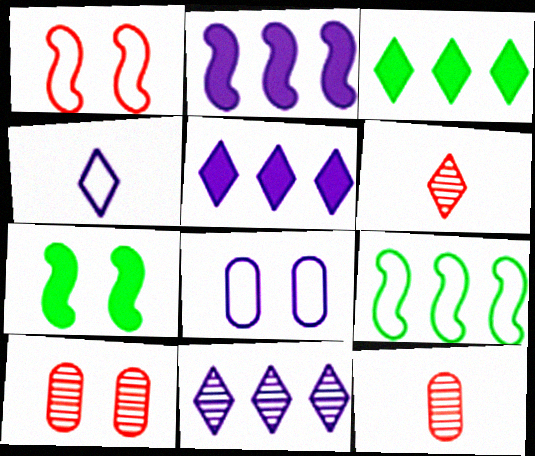[]